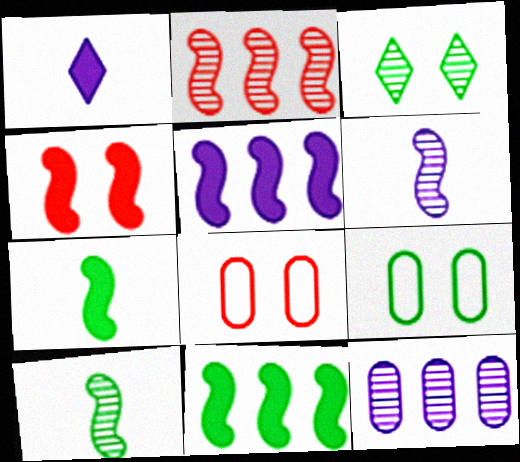[[1, 2, 9], 
[4, 5, 7]]